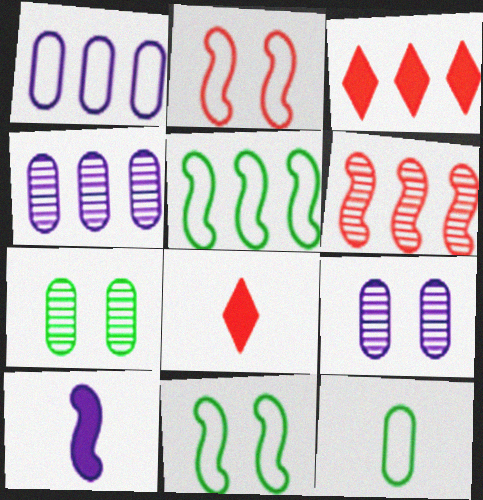[[3, 4, 5], 
[4, 8, 11], 
[5, 8, 9], 
[6, 10, 11]]